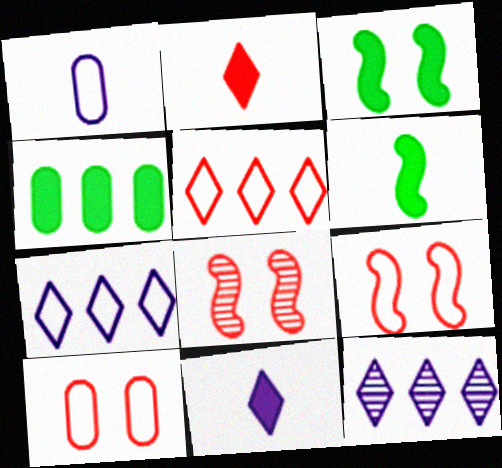[[6, 10, 12]]